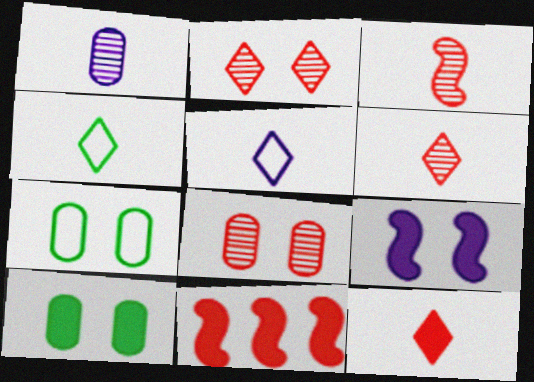[[2, 7, 9]]